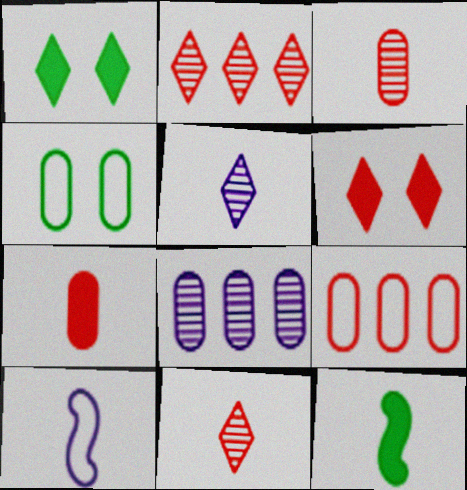[[4, 7, 8]]